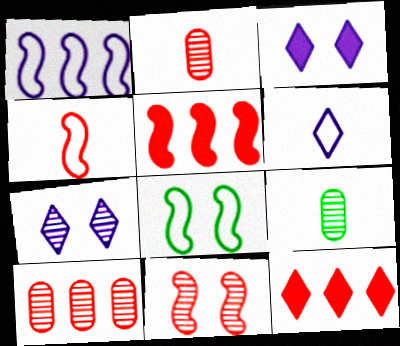[[1, 4, 8], 
[4, 5, 11]]